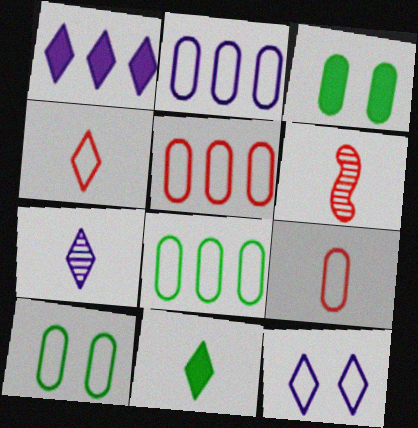[[1, 6, 10], 
[1, 7, 12], 
[2, 5, 8], 
[2, 9, 10], 
[4, 7, 11]]